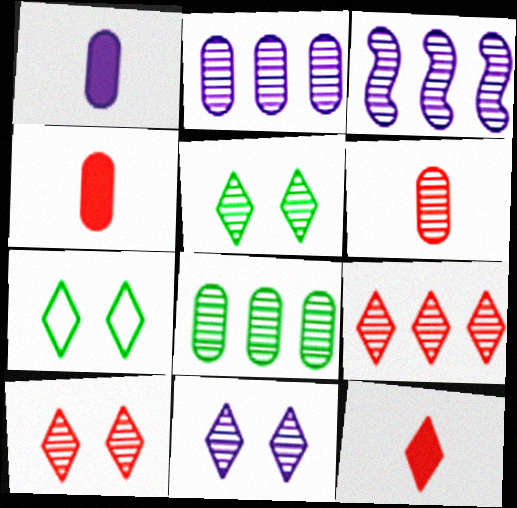[[3, 4, 7], 
[3, 5, 6], 
[3, 8, 9], 
[5, 10, 11]]